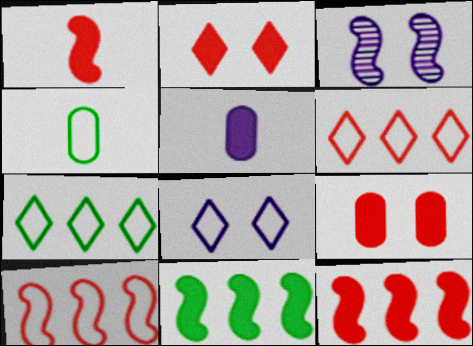[[2, 5, 11], 
[4, 8, 10]]